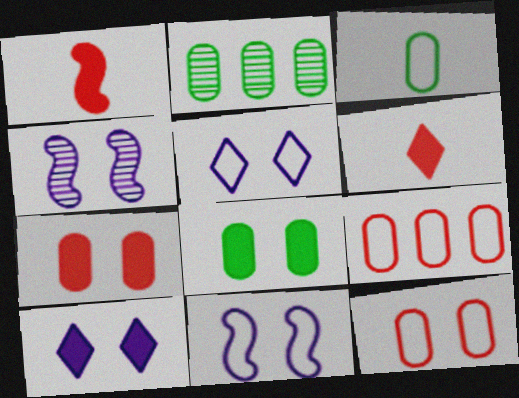[[1, 2, 5], 
[2, 3, 8], 
[2, 6, 11]]